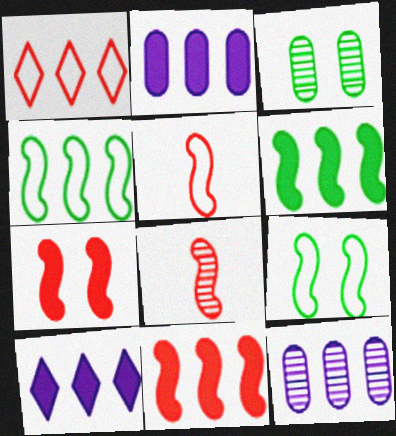[[1, 6, 12], 
[3, 5, 10]]